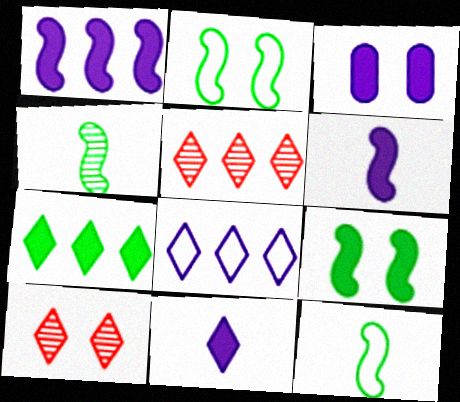[[1, 3, 11], 
[2, 3, 10], 
[3, 5, 12], 
[5, 7, 8]]